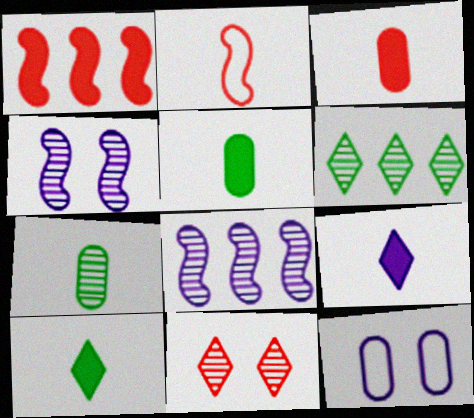[[2, 7, 9], 
[7, 8, 11], 
[8, 9, 12]]